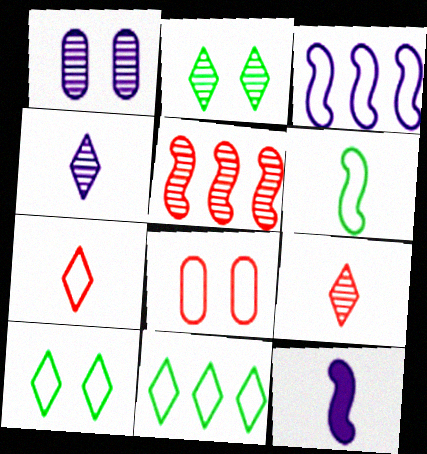[]